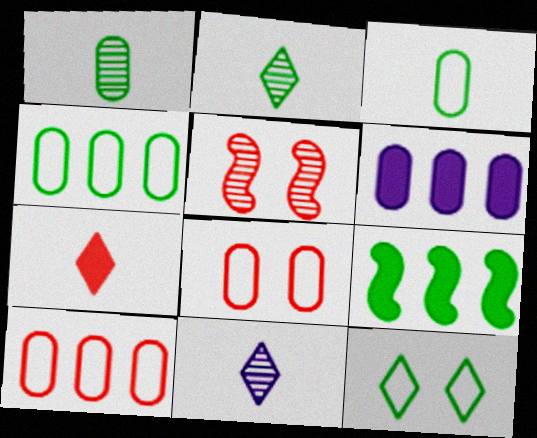[[1, 6, 8], 
[1, 9, 12], 
[5, 7, 10], 
[8, 9, 11]]